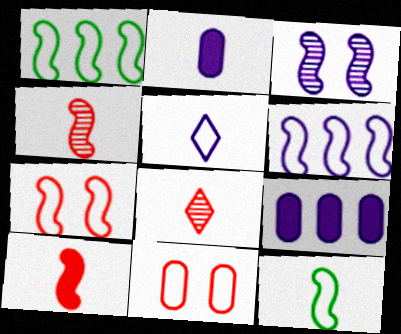[[1, 3, 10], 
[1, 5, 11], 
[2, 8, 12], 
[3, 5, 9], 
[6, 7, 12]]